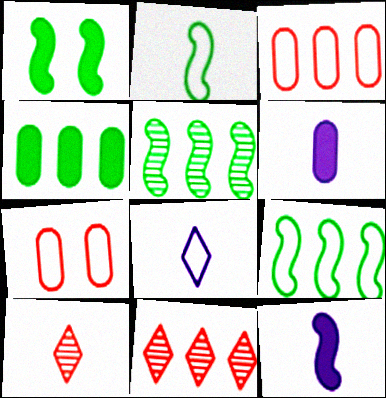[[1, 2, 5], 
[2, 6, 10], 
[7, 8, 9]]